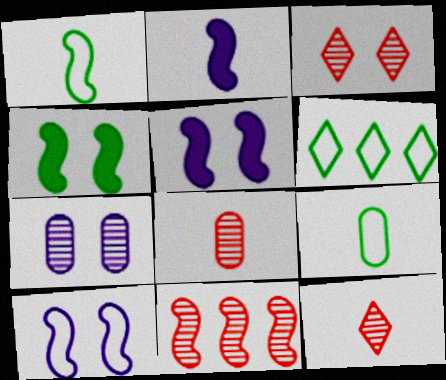[[1, 5, 11], 
[2, 9, 12], 
[3, 8, 11], 
[5, 6, 8]]